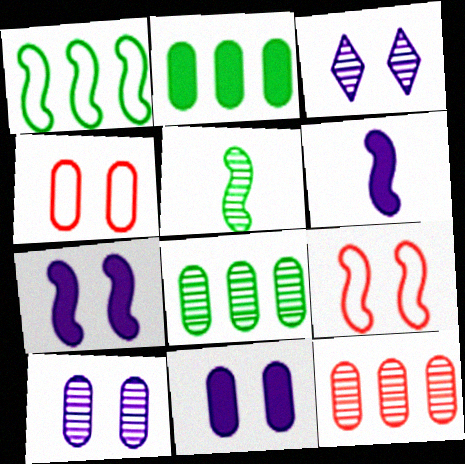[[3, 5, 12]]